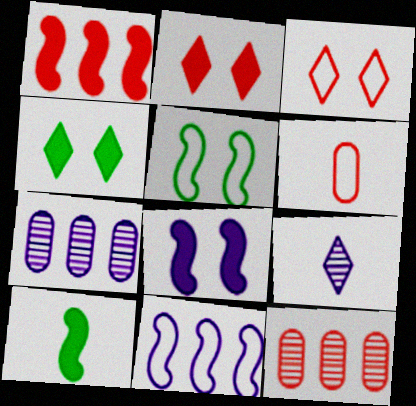[[1, 8, 10], 
[3, 7, 10], 
[6, 9, 10]]